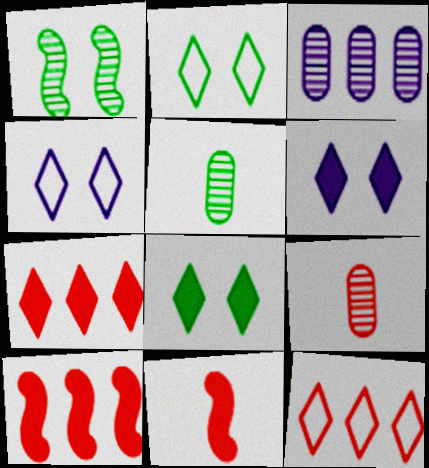[[2, 3, 11], 
[4, 5, 10]]